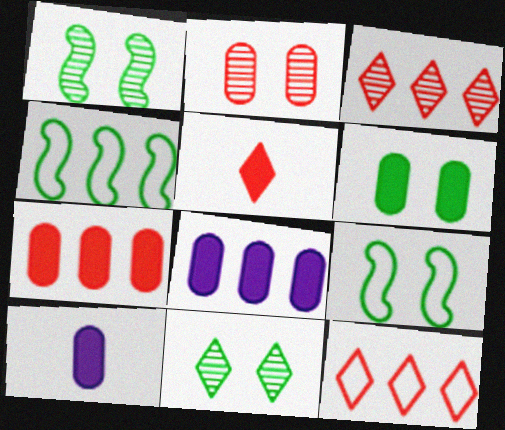[[1, 10, 12], 
[3, 4, 8], 
[3, 9, 10], 
[6, 7, 10], 
[6, 9, 11]]